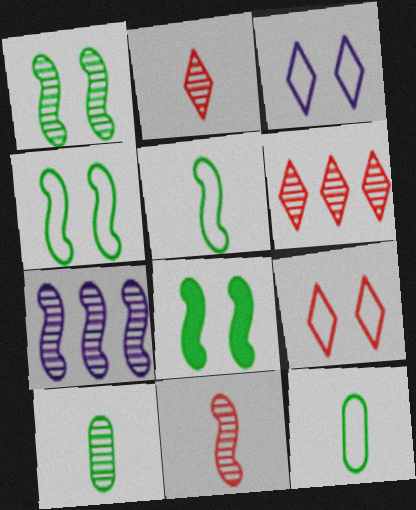[[1, 4, 8], 
[1, 7, 11]]